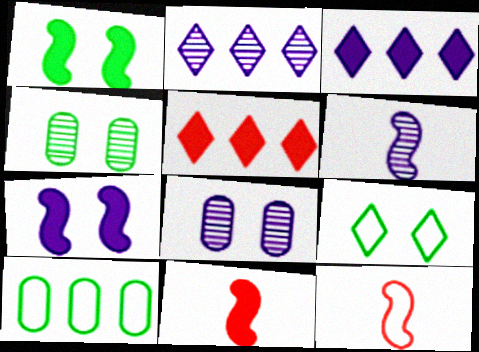[[1, 4, 9], 
[2, 6, 8], 
[3, 4, 12]]